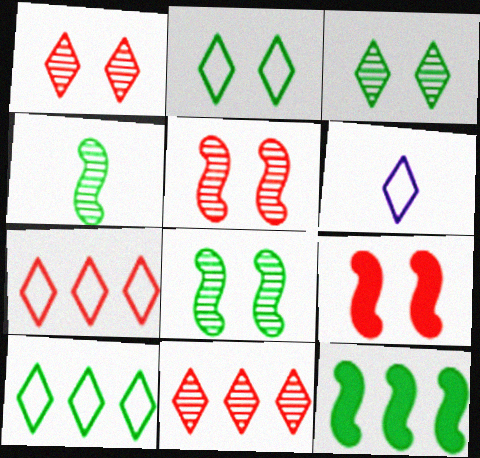[[2, 6, 7]]